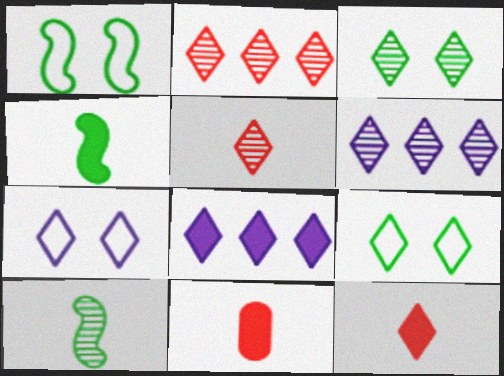[[1, 6, 11], 
[3, 5, 6], 
[5, 8, 9], 
[6, 9, 12]]